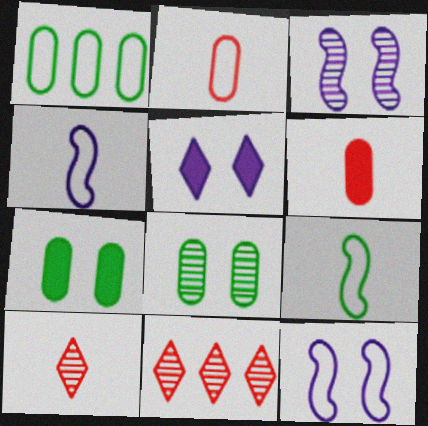[[4, 7, 11]]